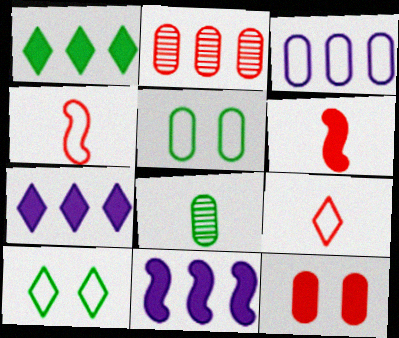[[3, 4, 10], 
[3, 8, 12]]